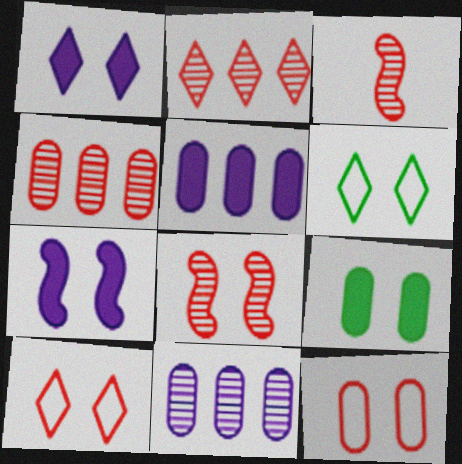[[3, 5, 6]]